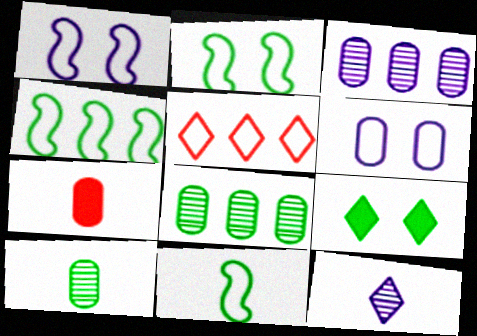[[2, 4, 11], 
[4, 9, 10], 
[5, 6, 11], 
[5, 9, 12], 
[6, 7, 8], 
[7, 11, 12], 
[8, 9, 11]]